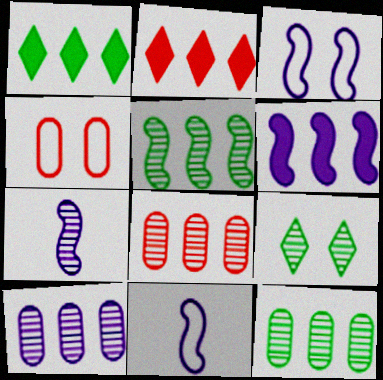[[1, 4, 7], 
[3, 6, 7], 
[7, 8, 9], 
[8, 10, 12]]